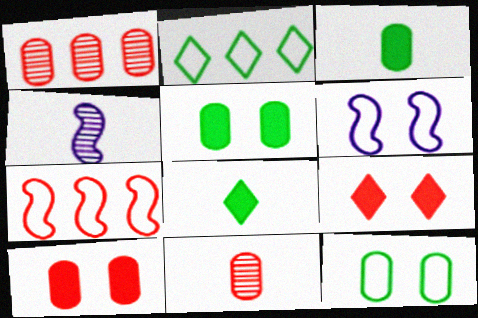[[1, 6, 8], 
[2, 4, 10], 
[7, 9, 11]]